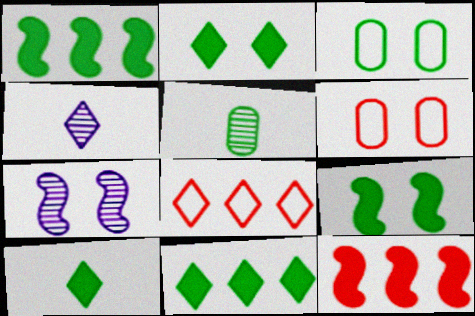[[1, 4, 6], 
[2, 4, 8], 
[2, 6, 7], 
[2, 10, 11], 
[3, 4, 12]]